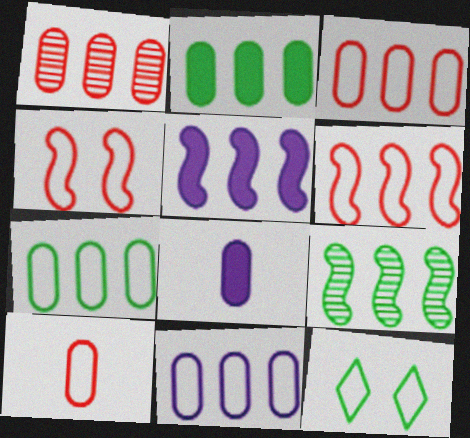[[1, 2, 11], 
[3, 7, 11], 
[5, 6, 9]]